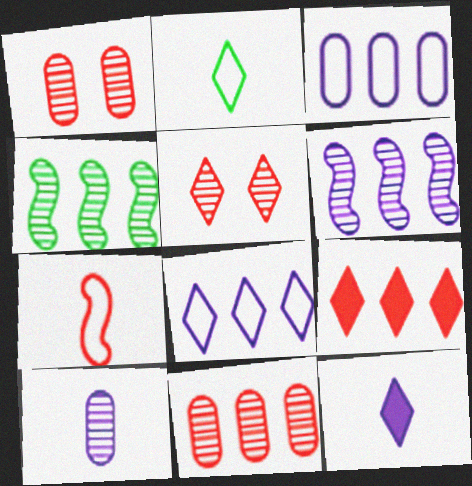[[1, 7, 9], 
[3, 4, 9], 
[4, 5, 10]]